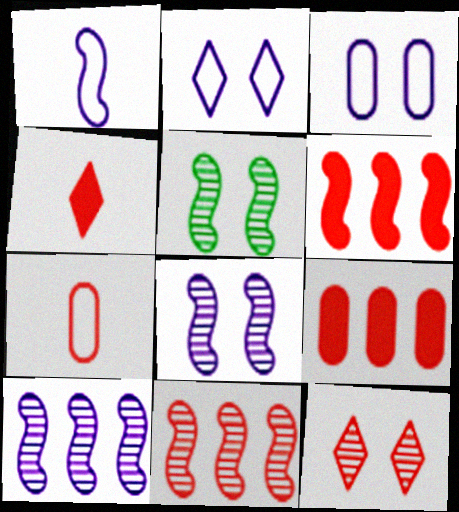[[1, 5, 6], 
[6, 7, 12]]